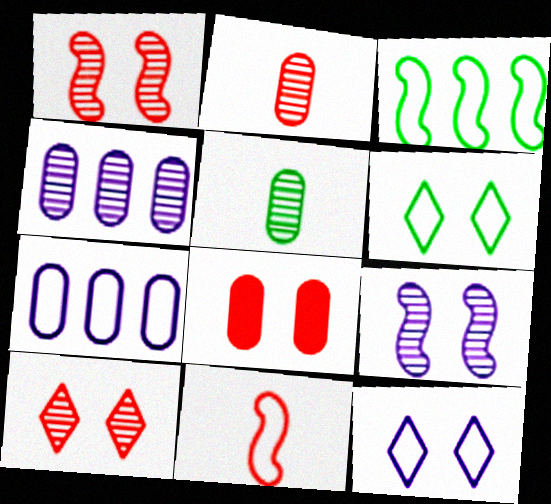[[5, 7, 8], 
[6, 7, 11], 
[6, 8, 9]]